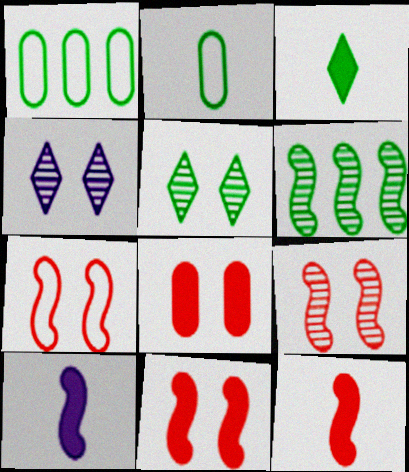[[1, 4, 12], 
[6, 7, 10], 
[7, 9, 11]]